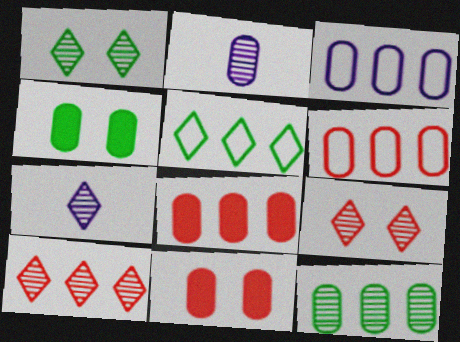[[1, 7, 10], 
[2, 4, 6], 
[3, 8, 12]]